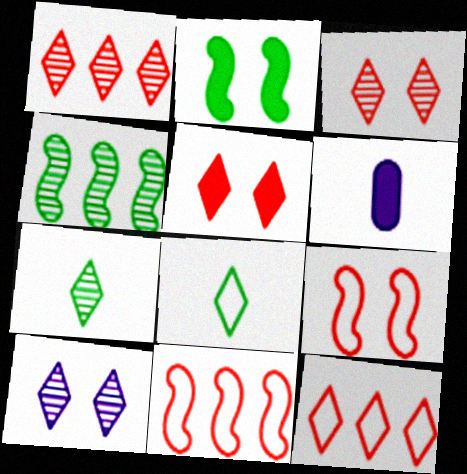[[1, 7, 10]]